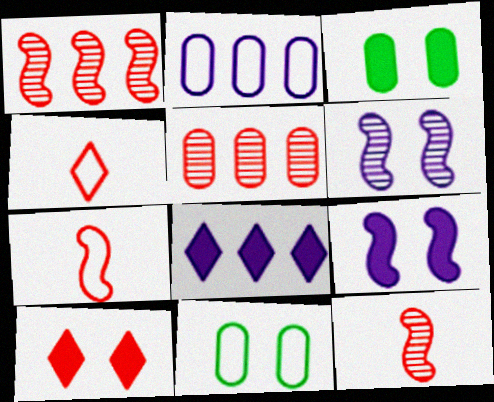[[3, 9, 10], 
[5, 7, 10], 
[6, 10, 11], 
[8, 11, 12]]